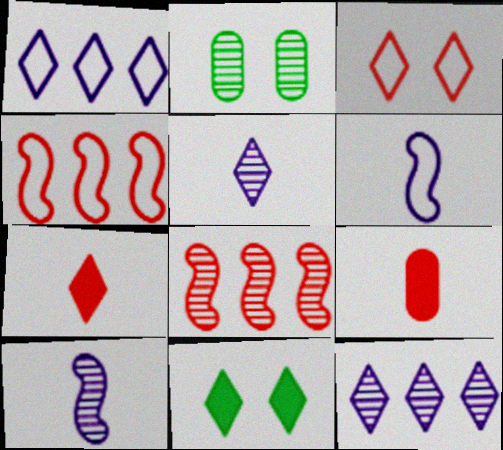[[2, 5, 8], 
[3, 8, 9]]